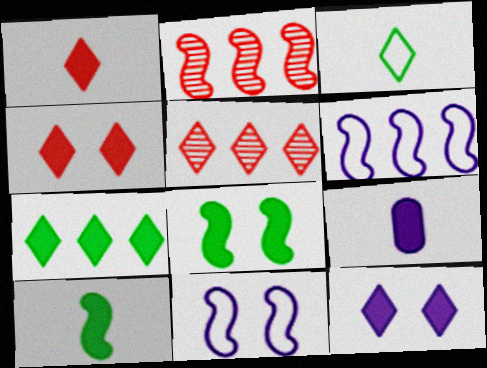[[1, 7, 12], 
[1, 9, 10], 
[2, 10, 11], 
[3, 5, 12]]